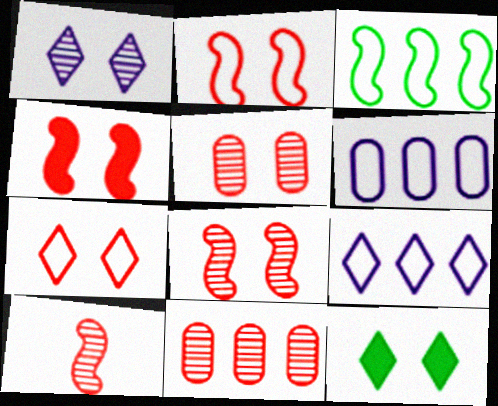[[1, 7, 12], 
[2, 4, 8], 
[4, 5, 7], 
[6, 10, 12]]